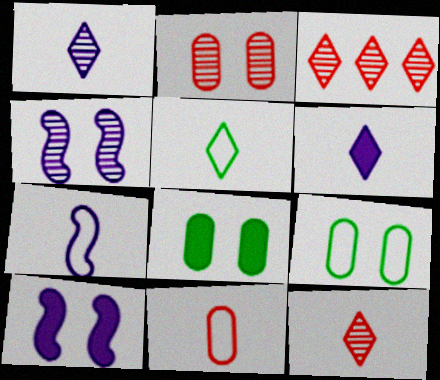[[3, 7, 8], 
[5, 6, 12], 
[5, 7, 11]]